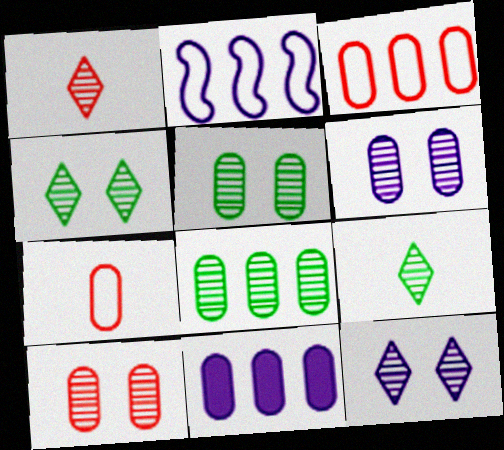[[3, 8, 11], 
[5, 6, 10], 
[5, 7, 11]]